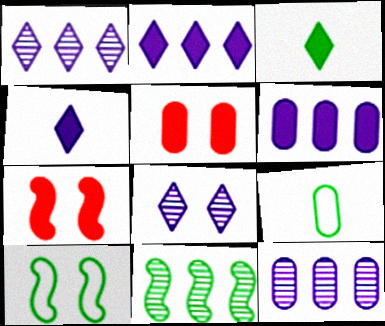[[1, 7, 9], 
[3, 6, 7], 
[5, 8, 10], 
[5, 9, 12]]